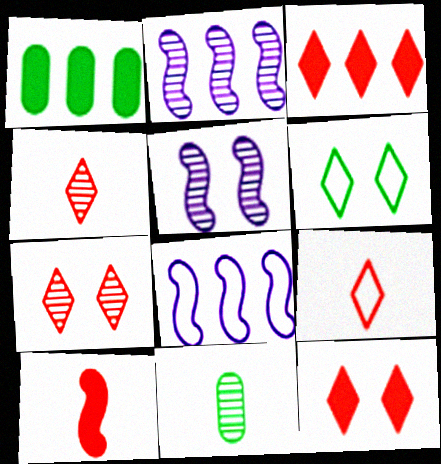[[1, 5, 9], 
[2, 7, 11], 
[3, 7, 9], 
[8, 11, 12]]